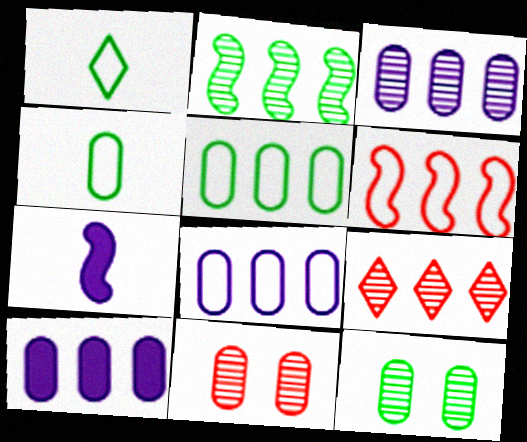[[2, 3, 9], 
[3, 8, 10], 
[4, 10, 11]]